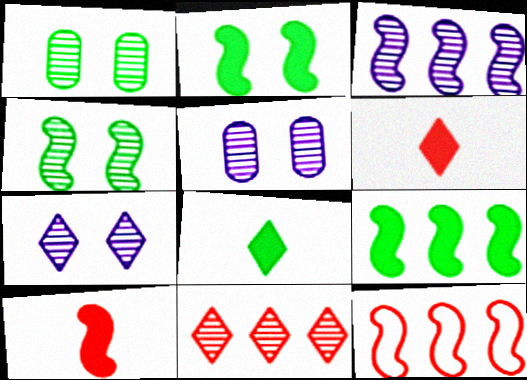[[3, 9, 12], 
[5, 8, 12]]